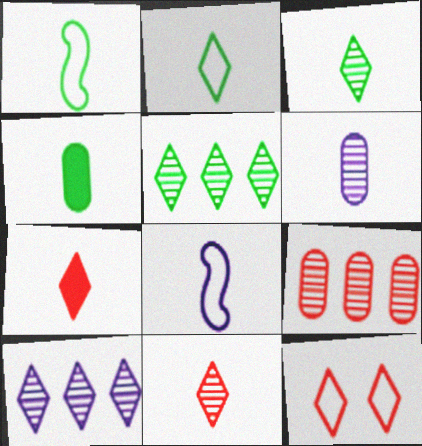[[1, 3, 4], 
[1, 6, 7], 
[4, 8, 11]]